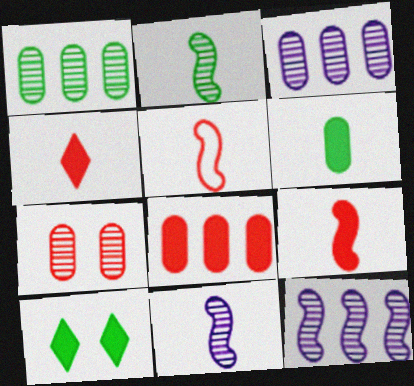[[3, 5, 10]]